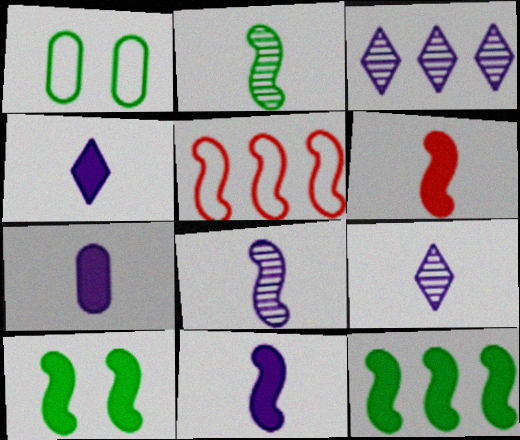[[1, 3, 6], 
[4, 7, 11], 
[5, 8, 10]]